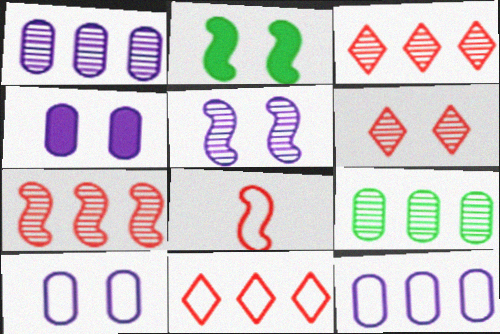[[2, 6, 10]]